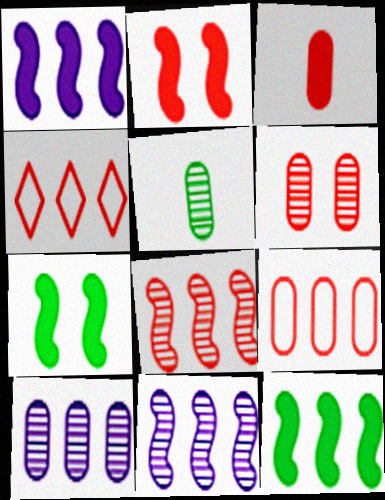[[3, 6, 9], 
[4, 10, 12], 
[5, 6, 10]]